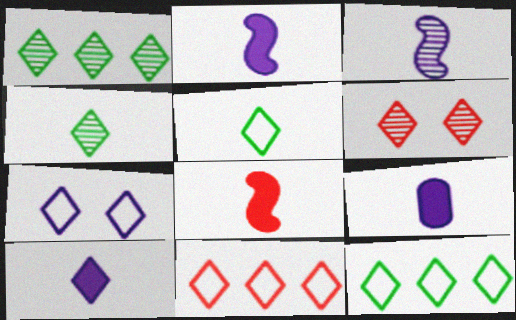[[2, 9, 10], 
[5, 7, 11], 
[6, 10, 12]]